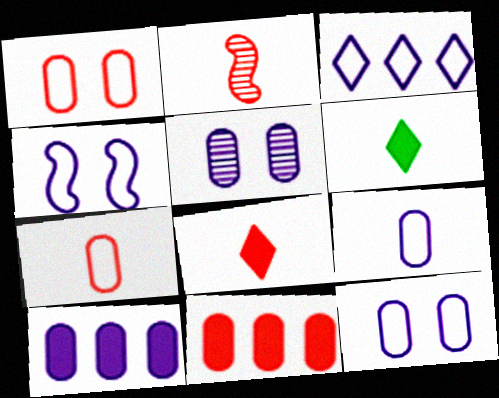[[2, 6, 9], 
[2, 7, 8], 
[3, 4, 9], 
[5, 9, 10]]